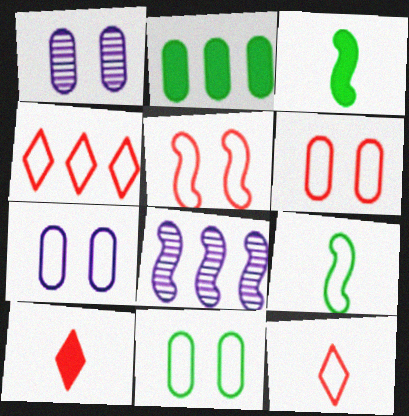[[1, 3, 4], 
[2, 4, 8], 
[3, 5, 8], 
[4, 7, 9], 
[6, 7, 11], 
[8, 10, 11]]